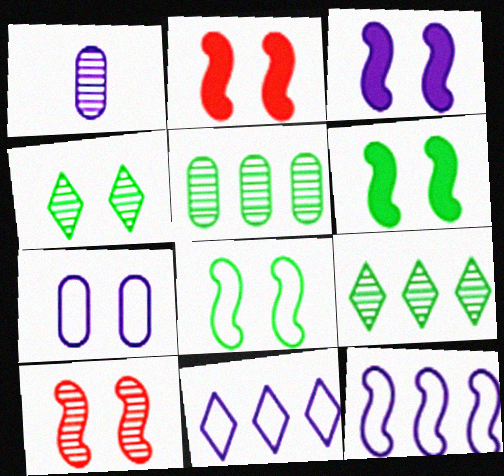[[1, 3, 11], 
[1, 9, 10], 
[2, 3, 6], 
[2, 4, 7], 
[3, 8, 10]]